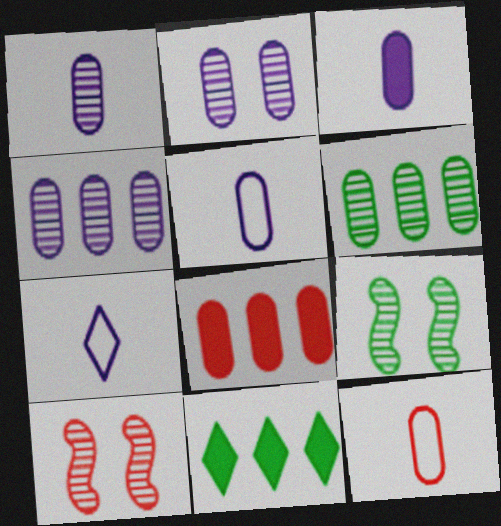[[1, 2, 4], 
[1, 3, 5], 
[5, 10, 11], 
[7, 8, 9]]